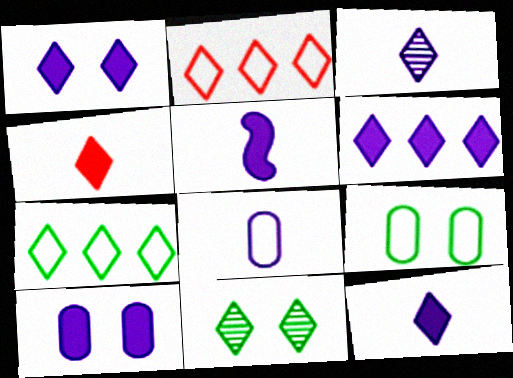[[1, 6, 12], 
[2, 11, 12], 
[3, 5, 8], 
[5, 6, 10]]